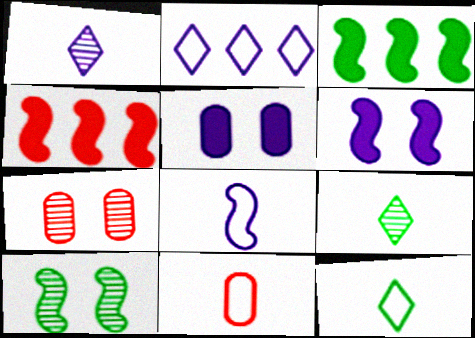[[4, 8, 10], 
[8, 11, 12]]